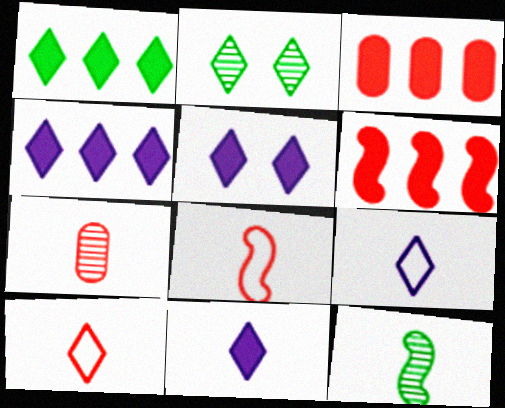[[2, 4, 10], 
[4, 5, 11]]